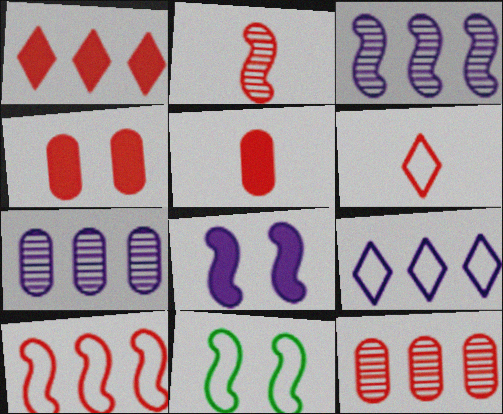[[1, 10, 12], 
[2, 5, 6]]